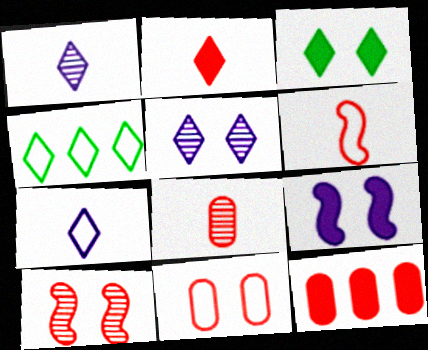[[2, 4, 5], 
[2, 6, 8], 
[4, 8, 9], 
[8, 11, 12]]